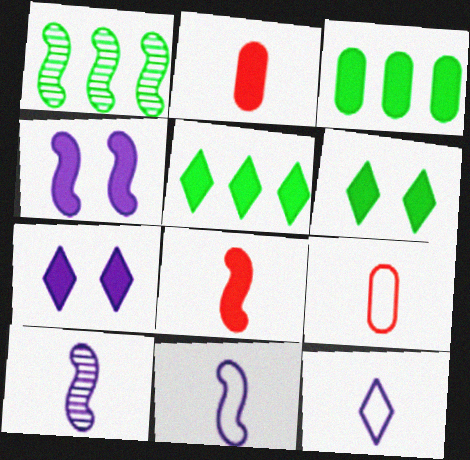[[1, 7, 9], 
[2, 4, 5], 
[3, 7, 8]]